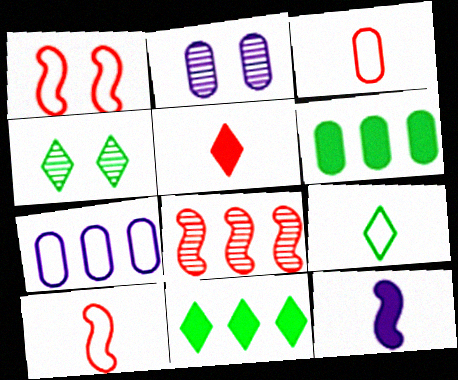[[1, 7, 9], 
[2, 3, 6], 
[2, 10, 11], 
[4, 9, 11], 
[7, 8, 11]]